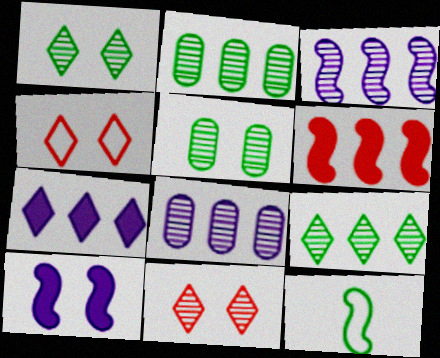[[4, 5, 10]]